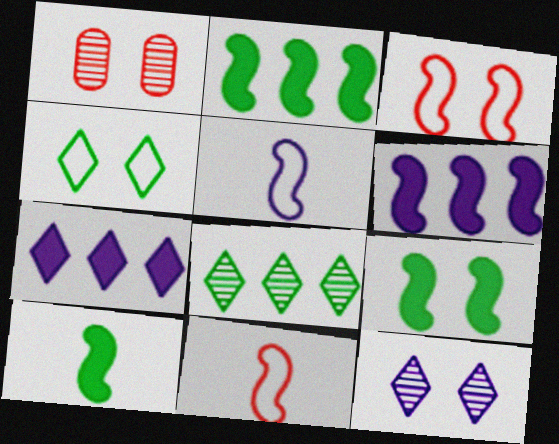[[2, 9, 10]]